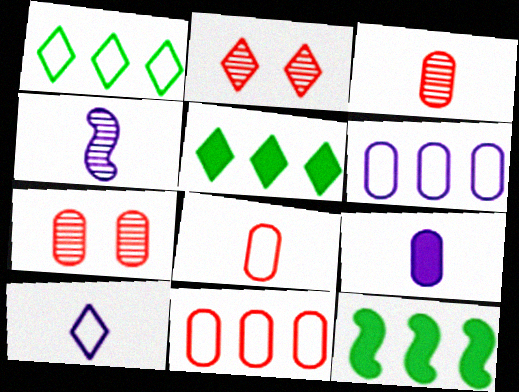[[2, 5, 10], 
[4, 9, 10], 
[7, 10, 12]]